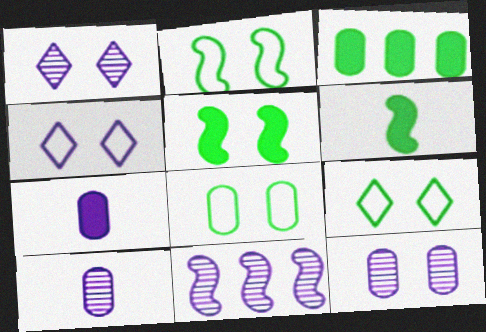[[1, 10, 11], 
[2, 8, 9], 
[4, 7, 11]]